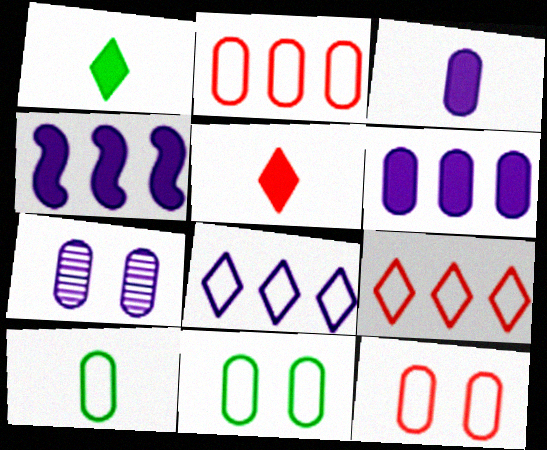[]